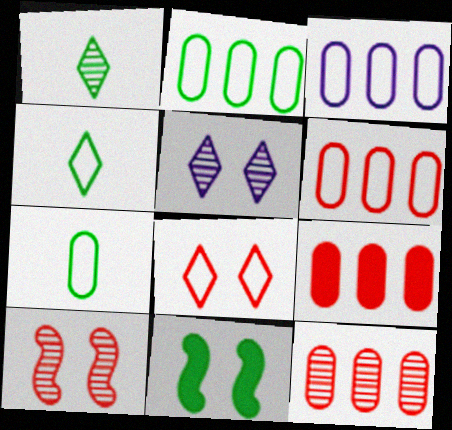[[1, 2, 11], 
[2, 3, 6], 
[6, 9, 12]]